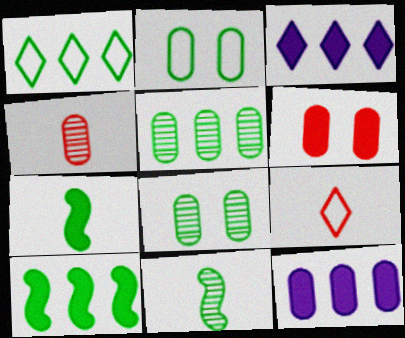[[1, 5, 10], 
[1, 7, 8], 
[2, 4, 12], 
[3, 6, 7]]